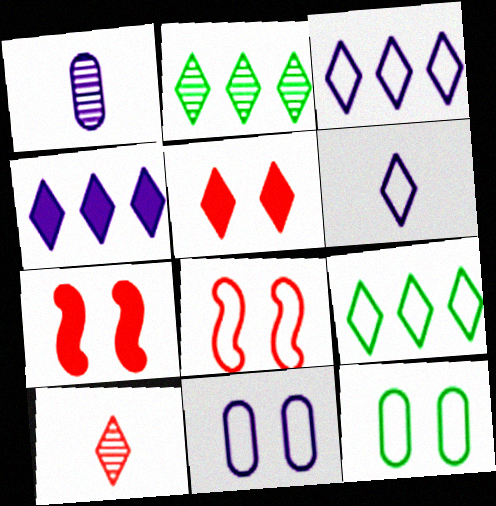[[1, 7, 9], 
[2, 5, 6]]